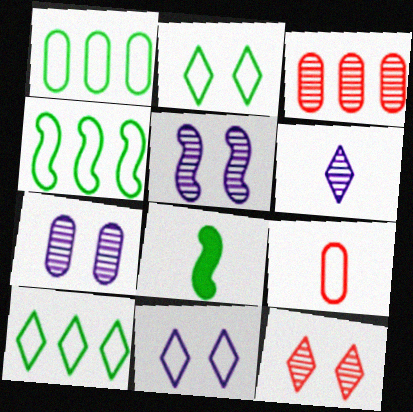[[1, 4, 10], 
[3, 8, 11], 
[4, 9, 11], 
[6, 8, 9]]